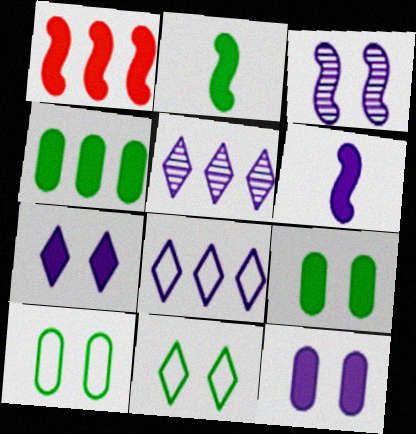[]